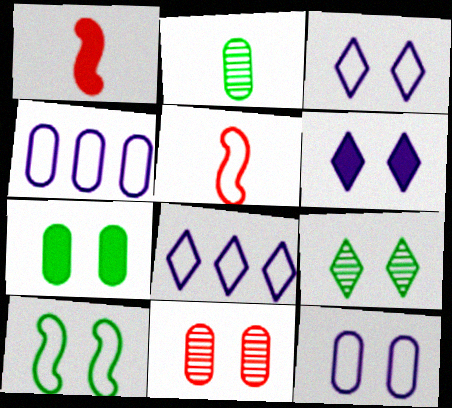[[1, 4, 9], 
[6, 10, 11], 
[7, 9, 10], 
[7, 11, 12]]